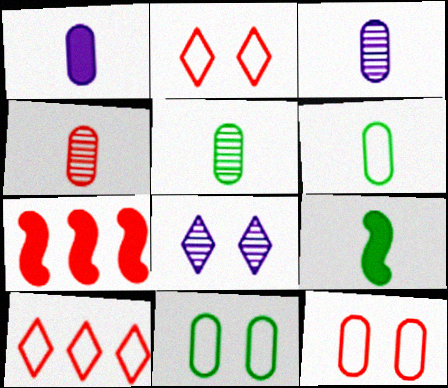[[1, 4, 6], 
[2, 4, 7], 
[3, 4, 5], 
[6, 7, 8]]